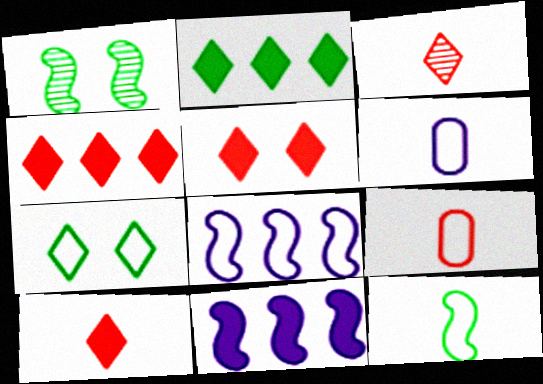[[1, 4, 6], 
[4, 5, 10], 
[7, 8, 9]]